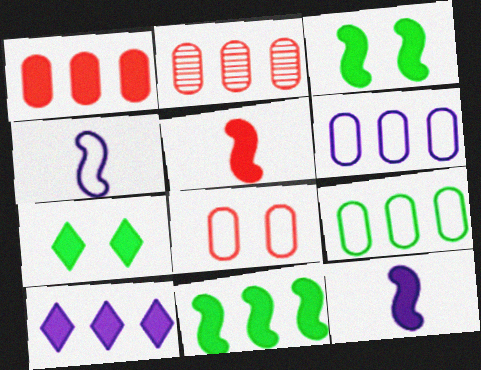[[1, 7, 12], 
[1, 10, 11], 
[2, 4, 7]]